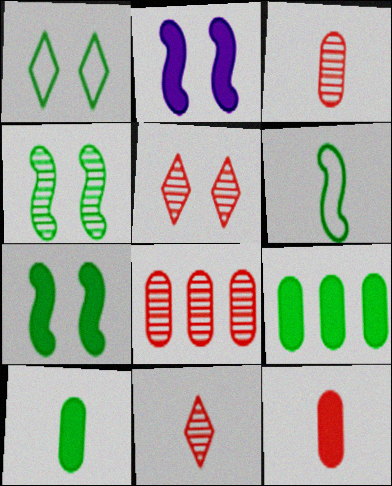[]